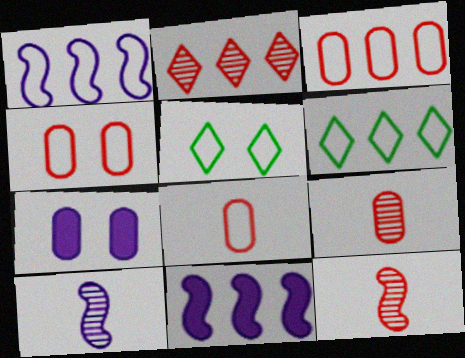[[1, 3, 6], 
[1, 5, 8], 
[3, 4, 8], 
[5, 9, 11], 
[6, 7, 12]]